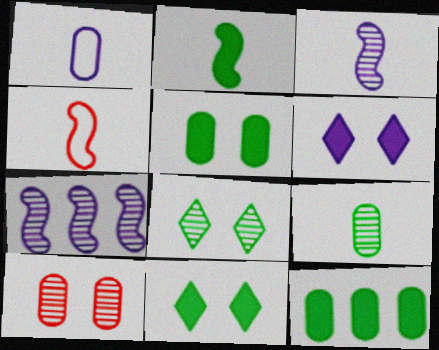[[1, 6, 7], 
[1, 10, 12], 
[2, 3, 4], 
[2, 11, 12]]